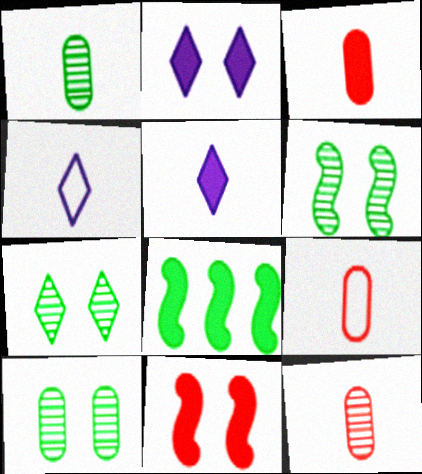[[2, 3, 8], 
[3, 9, 12], 
[6, 7, 10]]